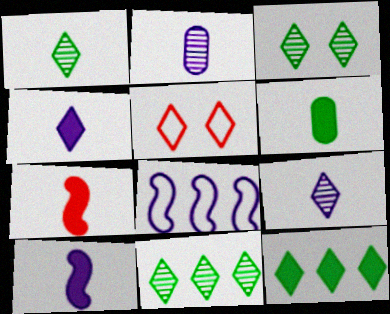[[1, 3, 11], 
[4, 5, 11], 
[4, 6, 7], 
[5, 9, 12]]